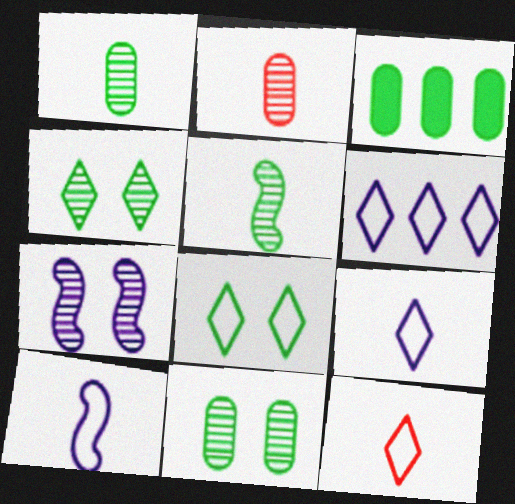[[3, 5, 8], 
[3, 7, 12], 
[6, 8, 12]]